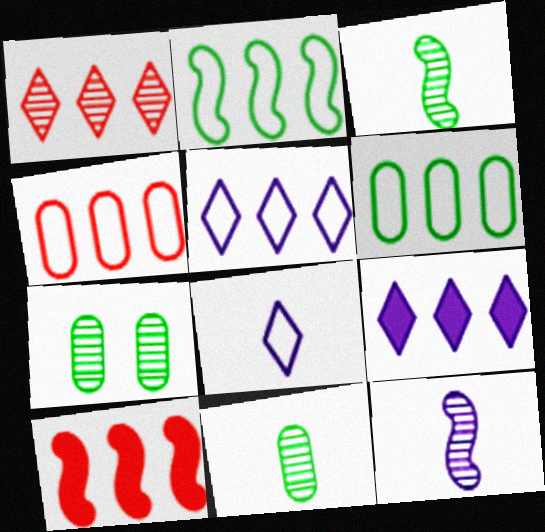[[1, 4, 10], 
[1, 7, 12], 
[2, 4, 5], 
[7, 8, 10]]